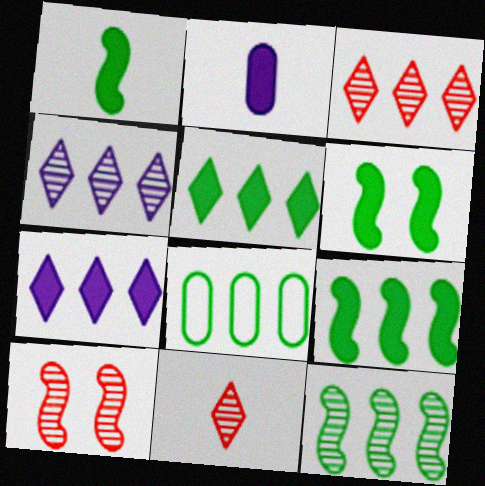[[1, 6, 9], 
[5, 8, 12]]